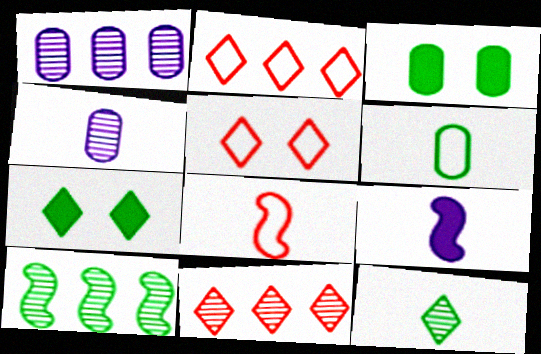[[1, 7, 8], 
[1, 10, 11], 
[6, 7, 10]]